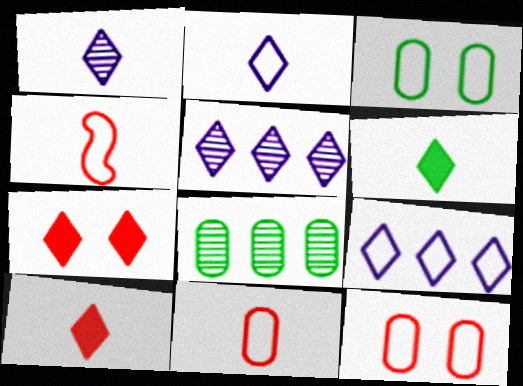[[3, 4, 9]]